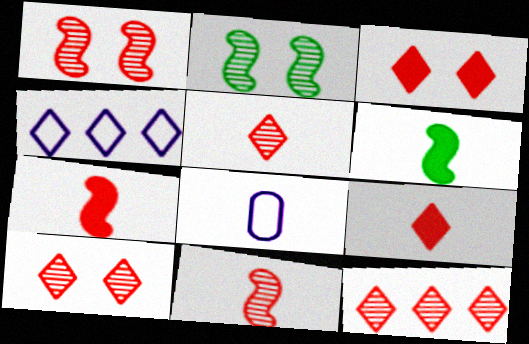[[5, 6, 8], 
[5, 10, 12]]